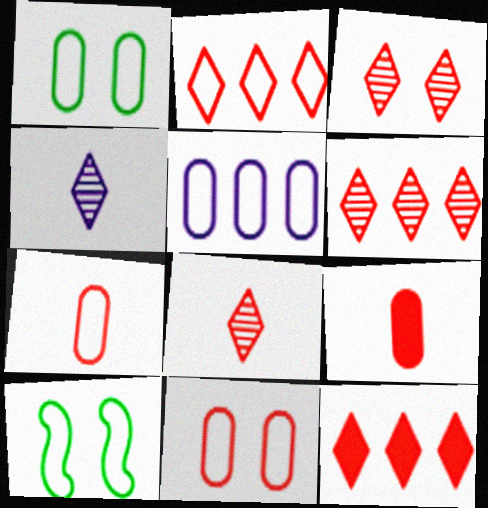[[1, 5, 7], 
[2, 6, 12], 
[3, 6, 8]]